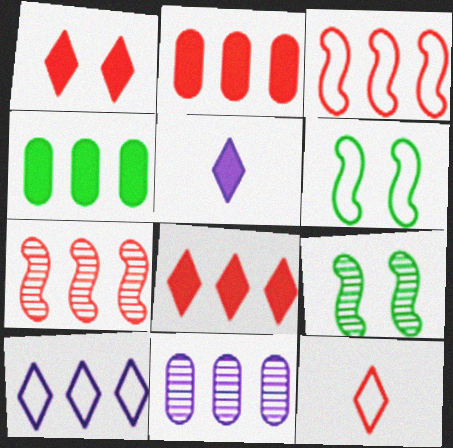[[4, 7, 10]]